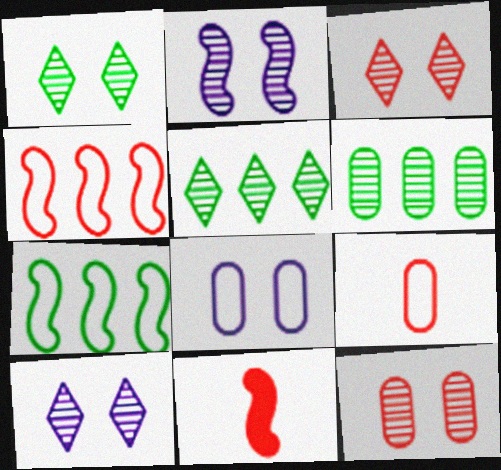[[1, 2, 12], 
[1, 3, 10], 
[2, 7, 11], 
[5, 8, 11]]